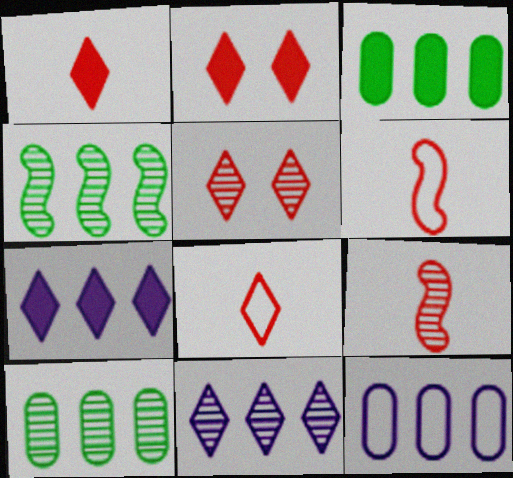[]